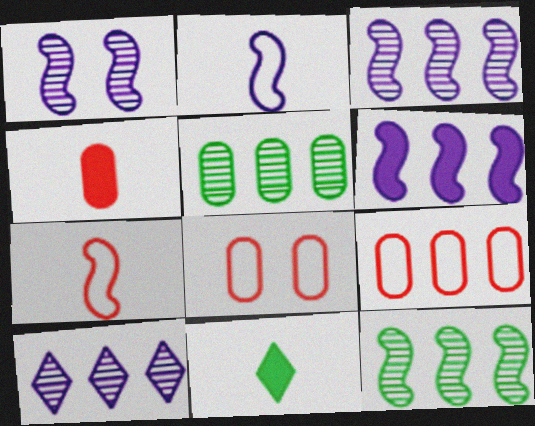[[1, 2, 6], 
[1, 9, 11], 
[3, 8, 11]]